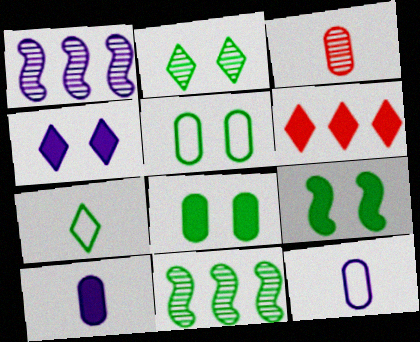[[1, 2, 3], 
[1, 4, 12], 
[2, 5, 9], 
[6, 9, 10], 
[7, 8, 11]]